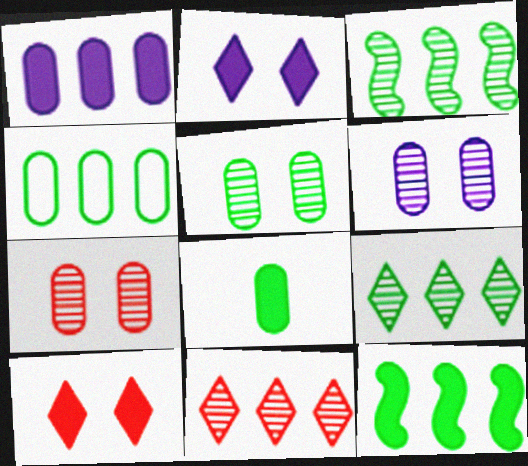[[4, 5, 8], 
[4, 9, 12], 
[5, 6, 7]]